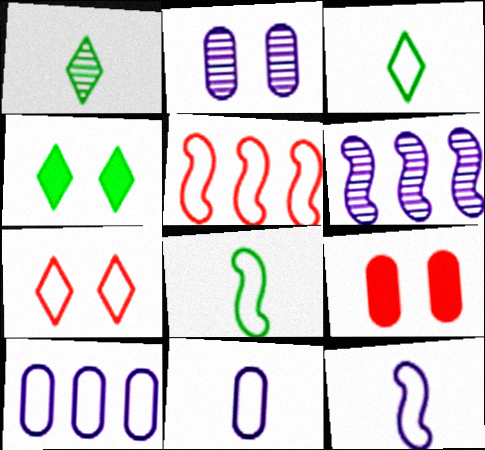[[3, 6, 9], 
[7, 8, 10]]